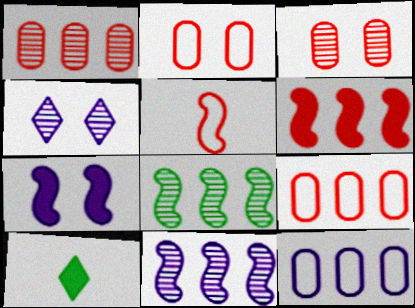[[2, 10, 11], 
[5, 7, 8]]